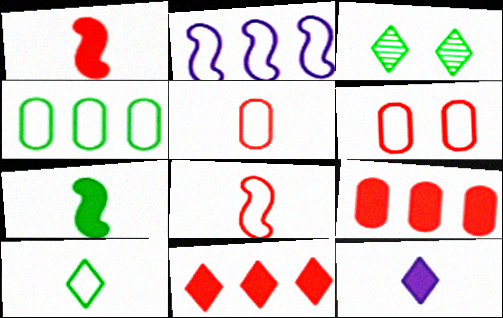[[2, 6, 10], 
[3, 4, 7]]